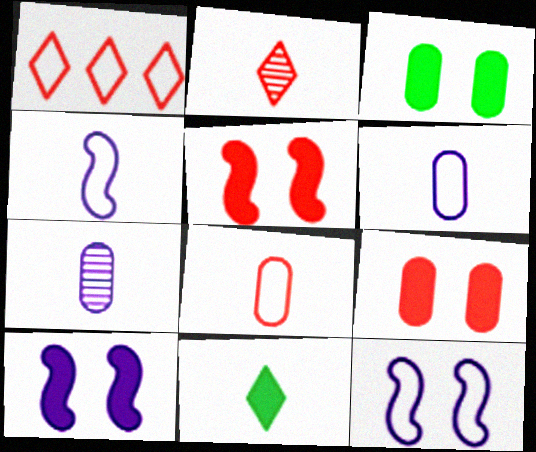[]